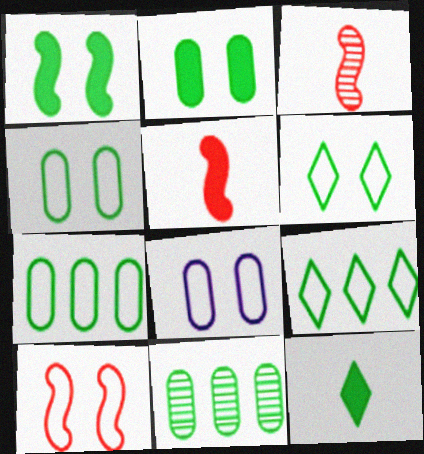[[6, 8, 10]]